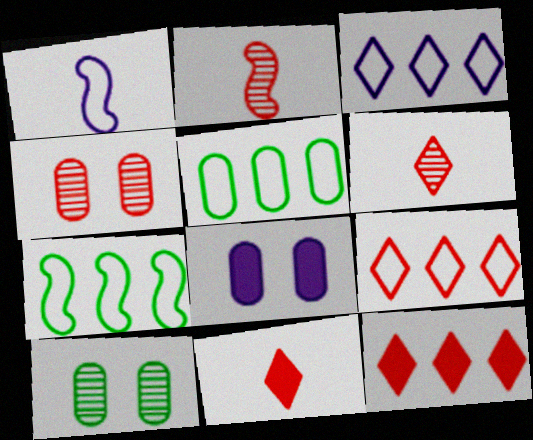[[1, 10, 12], 
[6, 7, 8]]